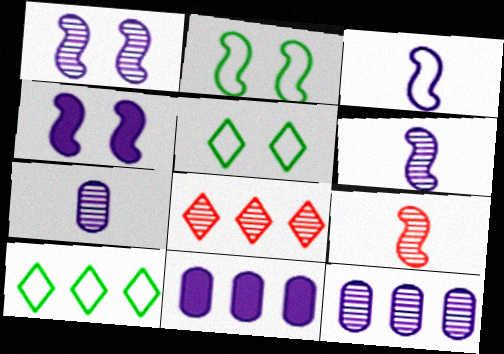[[5, 9, 11]]